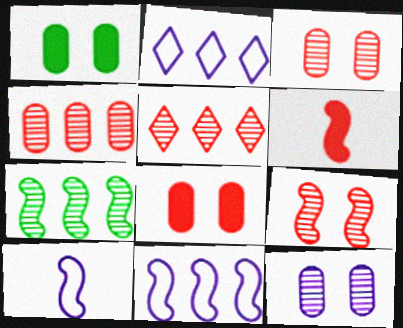[[1, 5, 10]]